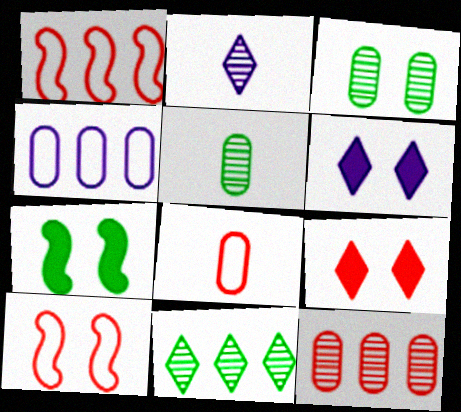[[1, 5, 6], 
[3, 6, 10]]